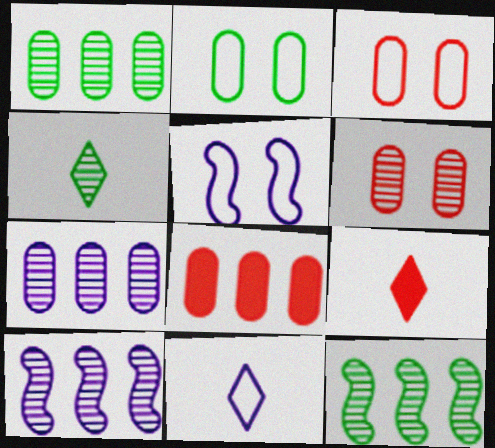[[1, 5, 9], 
[2, 9, 10], 
[4, 5, 8], 
[4, 6, 10], 
[4, 9, 11]]